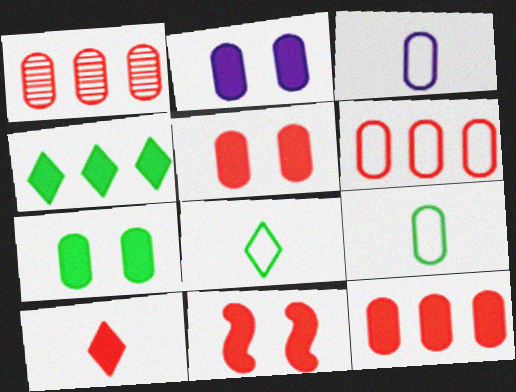[[1, 2, 9], 
[1, 3, 7], 
[1, 6, 12], 
[2, 5, 7], 
[10, 11, 12]]